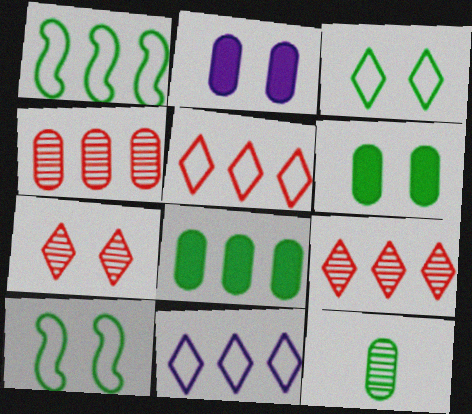[[2, 7, 10]]